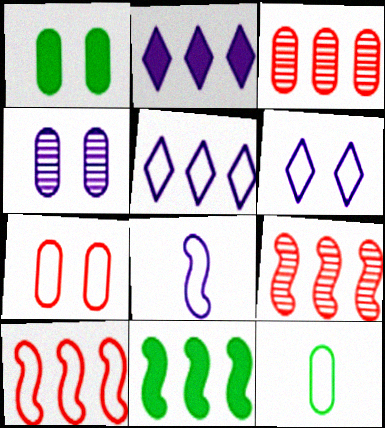[[1, 4, 7], 
[2, 4, 8], 
[3, 5, 11], 
[6, 10, 12]]